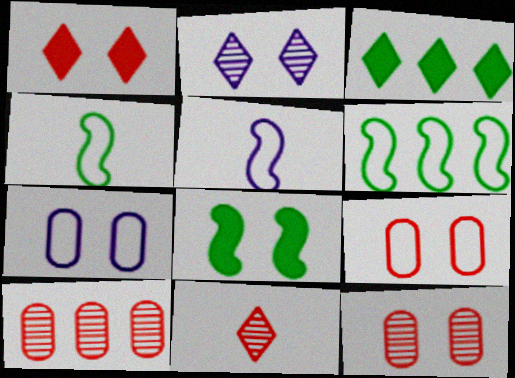[[2, 8, 9], 
[3, 5, 12]]